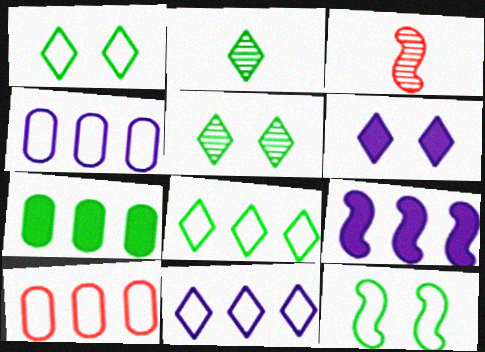[[2, 7, 12], 
[3, 9, 12]]